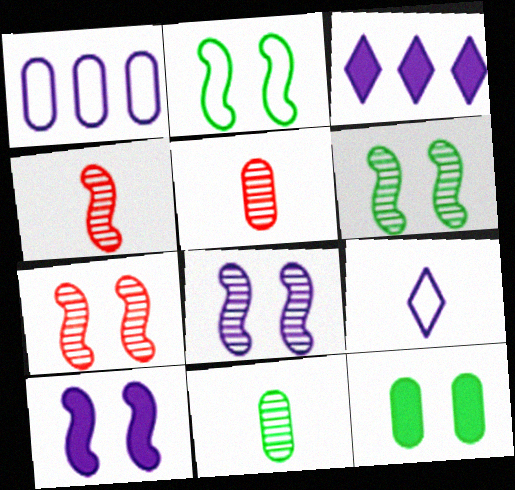[[1, 5, 12], 
[2, 3, 5], 
[2, 7, 10], 
[6, 7, 8]]